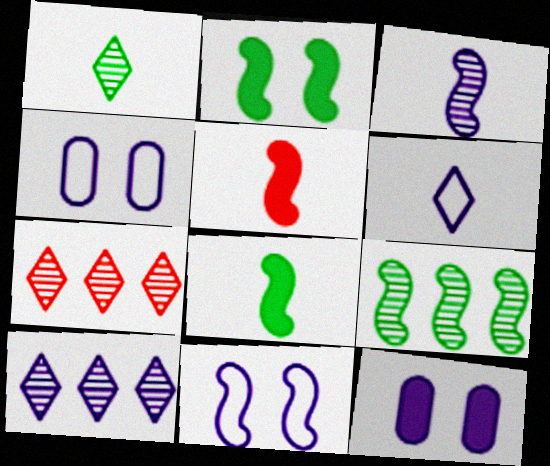[[4, 7, 8], 
[5, 9, 11]]